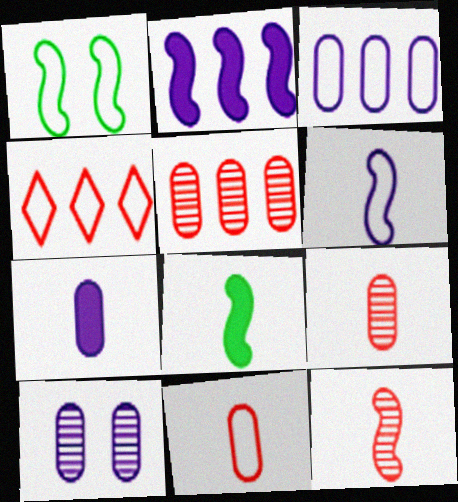[[1, 2, 12], 
[3, 7, 10], 
[4, 8, 10], 
[6, 8, 12]]